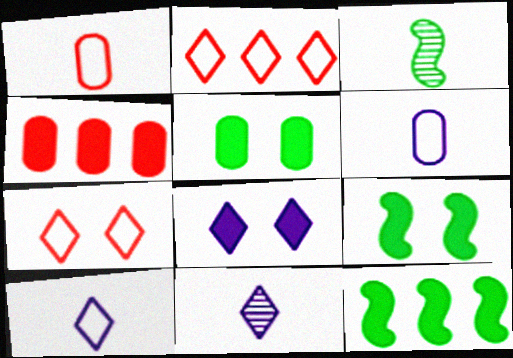[]